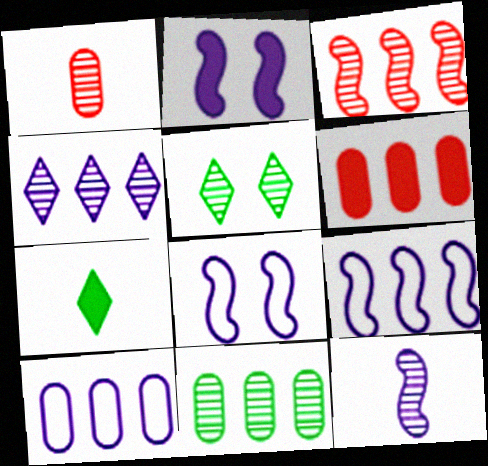[[2, 6, 7], 
[2, 9, 12], 
[3, 4, 11], 
[6, 10, 11]]